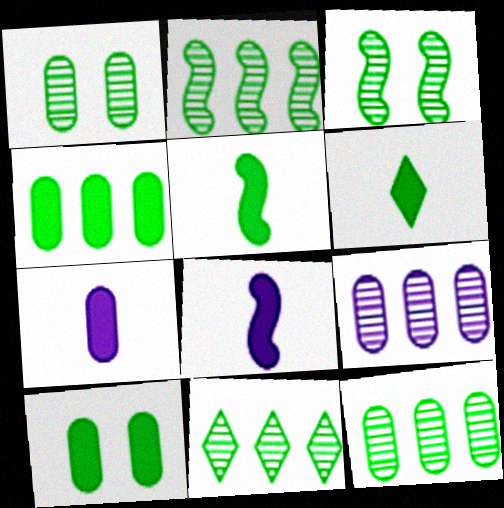[[2, 11, 12]]